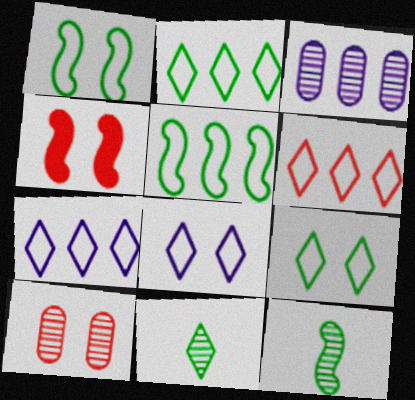[[2, 6, 7]]